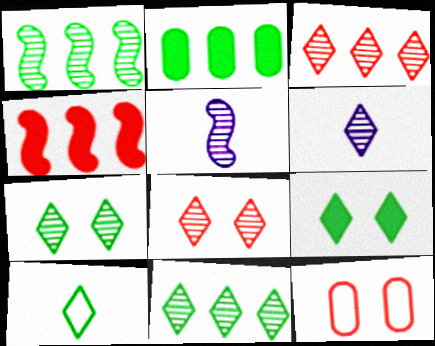[[3, 6, 7], 
[6, 8, 11], 
[9, 10, 11]]